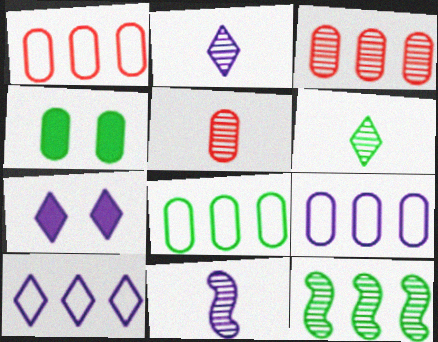[[1, 8, 9], 
[2, 7, 10], 
[4, 5, 9], 
[5, 6, 11], 
[7, 9, 11]]